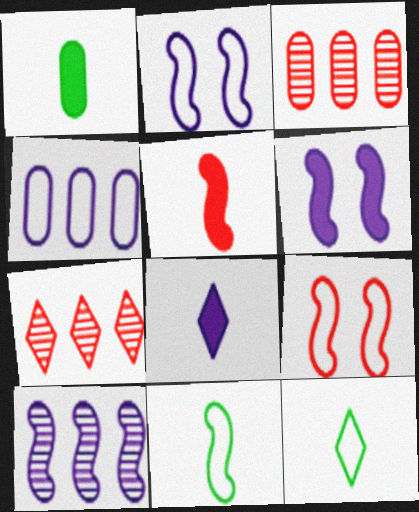[[1, 2, 7], 
[1, 5, 8], 
[3, 6, 12], 
[4, 9, 12]]